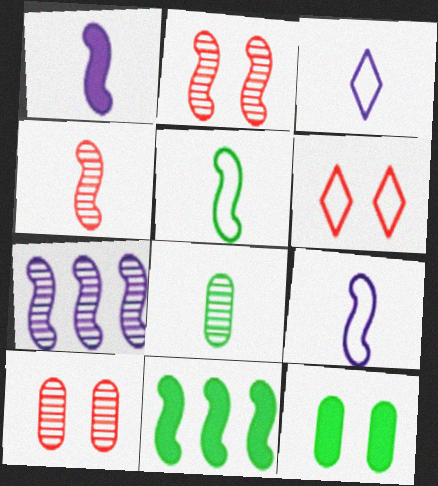[[1, 4, 5], 
[2, 9, 11], 
[3, 10, 11]]